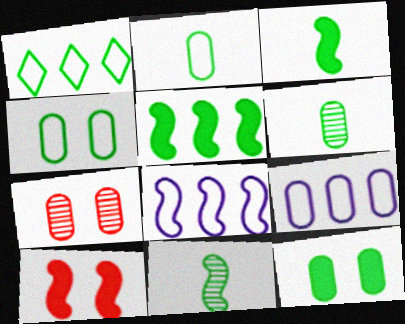[[1, 11, 12], 
[8, 10, 11]]